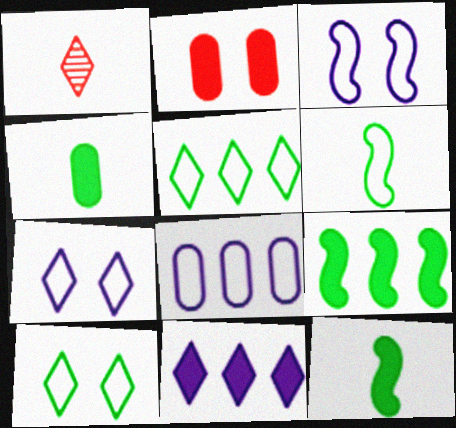[[1, 10, 11], 
[2, 11, 12]]